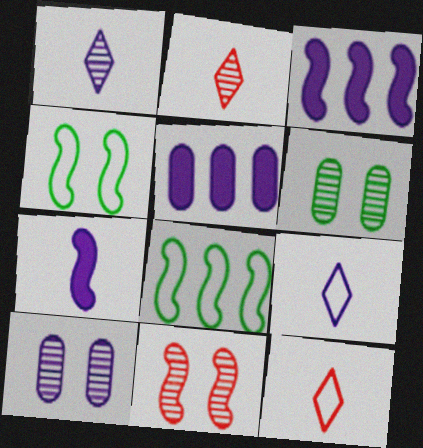[[2, 4, 5], 
[3, 6, 12], 
[3, 9, 10], 
[7, 8, 11]]